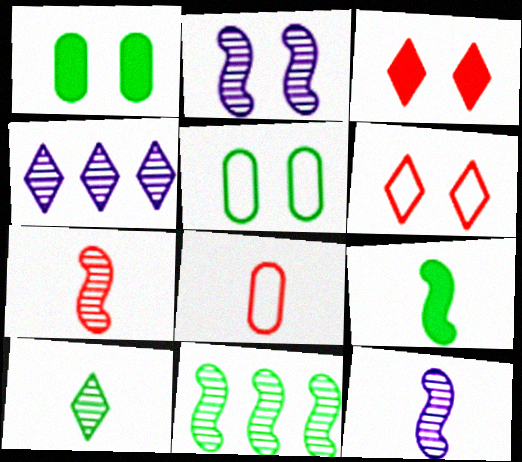[[1, 2, 6], 
[2, 3, 5], 
[2, 7, 11]]